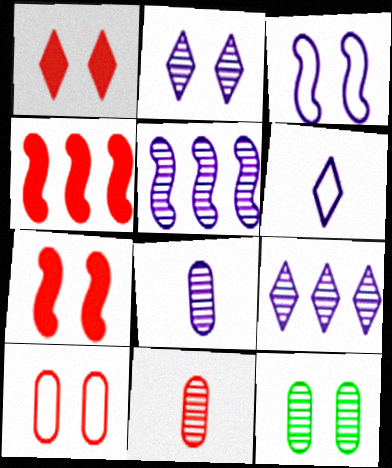[[1, 3, 12], 
[2, 5, 8], 
[4, 6, 12]]